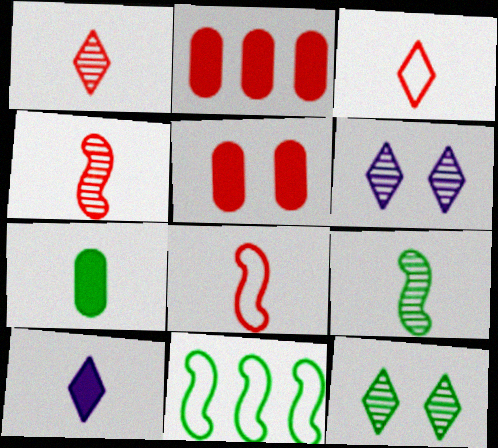[[7, 11, 12]]